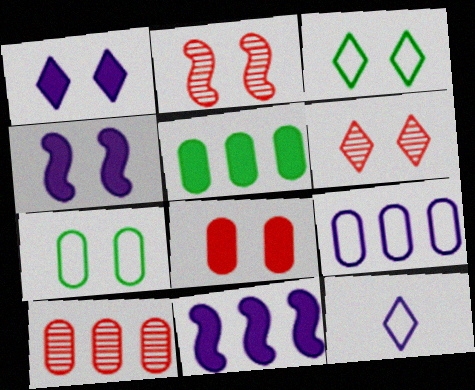[[1, 2, 7], 
[1, 3, 6], 
[2, 5, 12], 
[4, 6, 7], 
[5, 9, 10]]